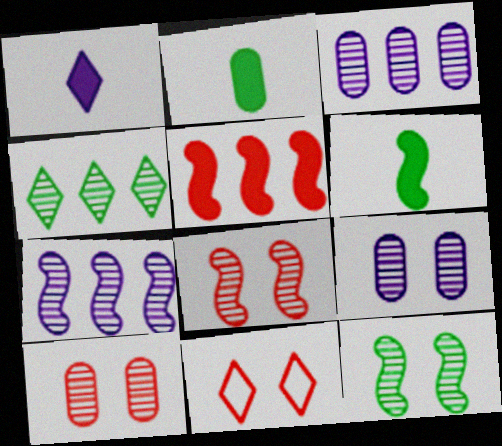[[1, 4, 11], 
[2, 7, 11], 
[3, 6, 11]]